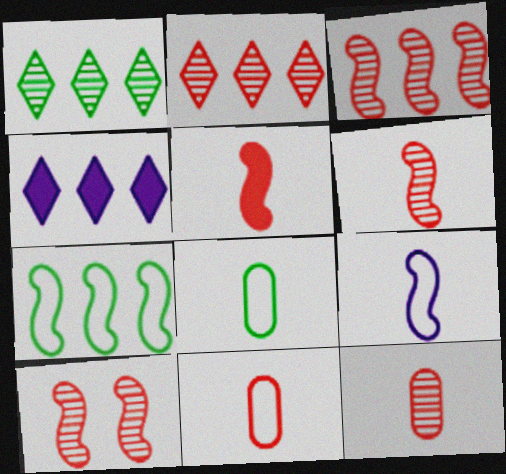[[2, 10, 12], 
[3, 6, 10], 
[4, 8, 10]]